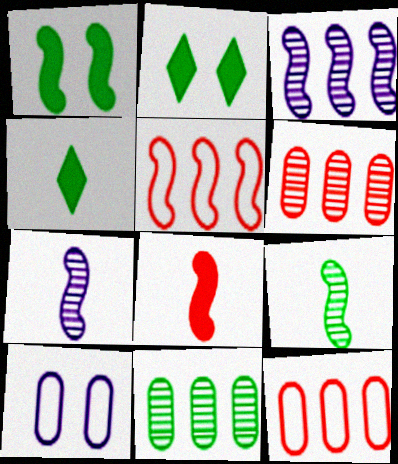[[1, 5, 7], 
[2, 7, 12]]